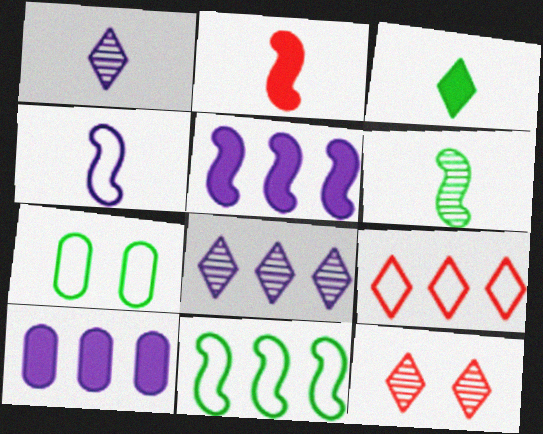[[2, 4, 6], 
[2, 7, 8], 
[4, 7, 9]]